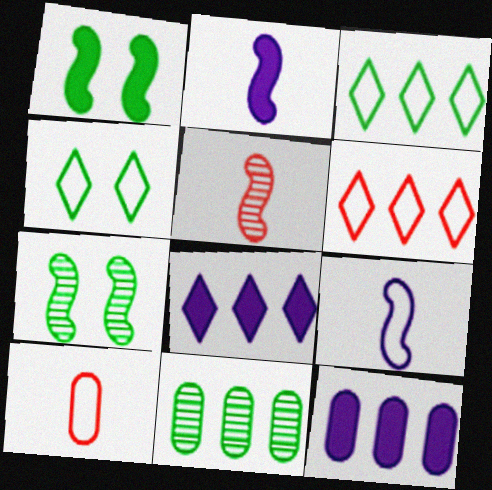[[4, 5, 12], 
[7, 8, 10]]